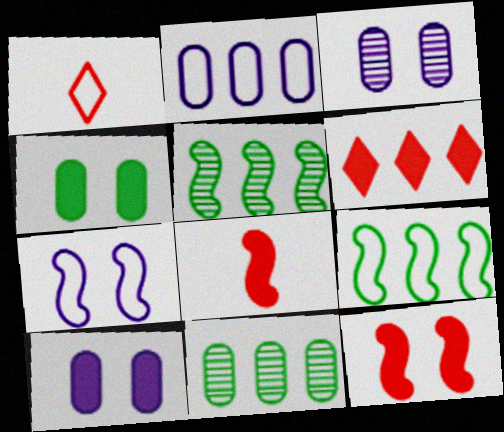[[1, 5, 10], 
[2, 5, 6], 
[5, 7, 8]]